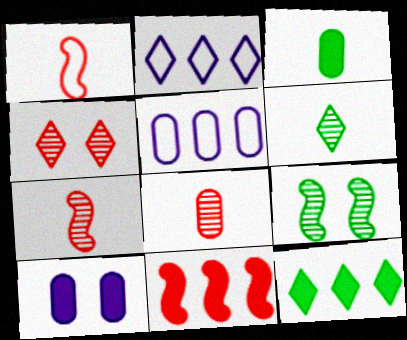[]